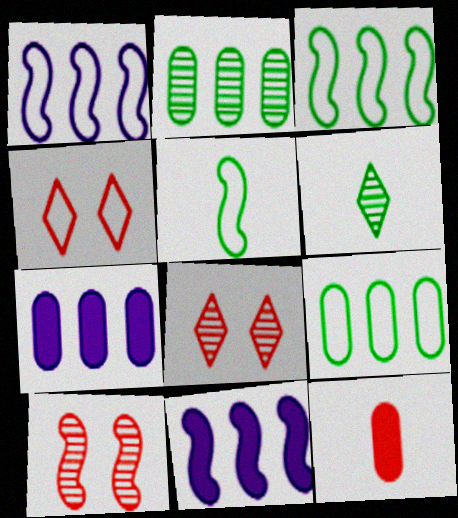[[5, 7, 8], 
[5, 10, 11]]